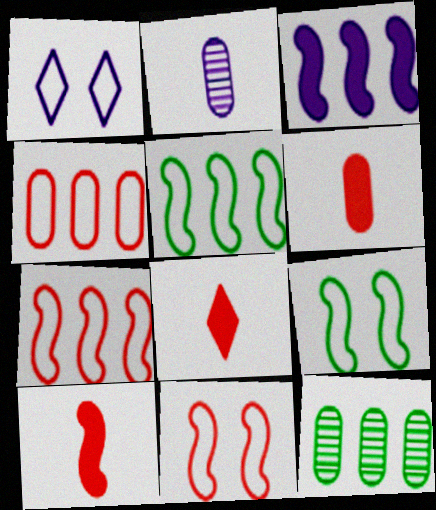[[1, 2, 3], 
[1, 10, 12], 
[6, 8, 10]]